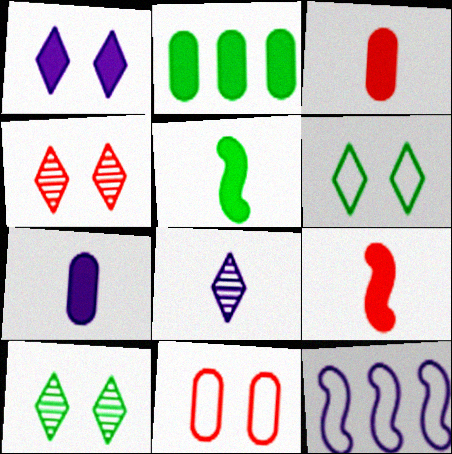[[1, 2, 9], 
[1, 4, 6], 
[3, 10, 12]]